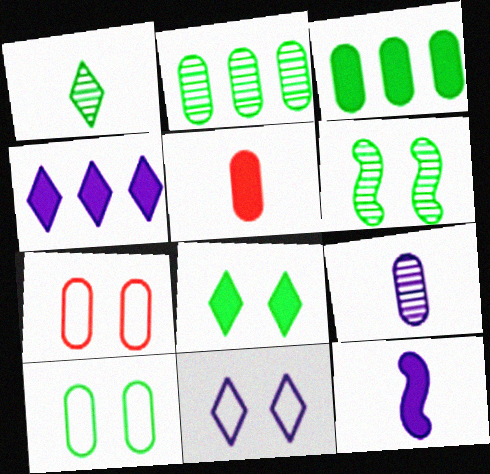[[1, 2, 6], 
[3, 7, 9], 
[6, 8, 10]]